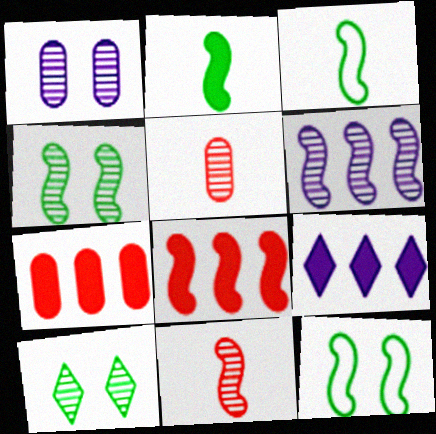[[4, 6, 11], 
[5, 6, 10], 
[5, 9, 12]]